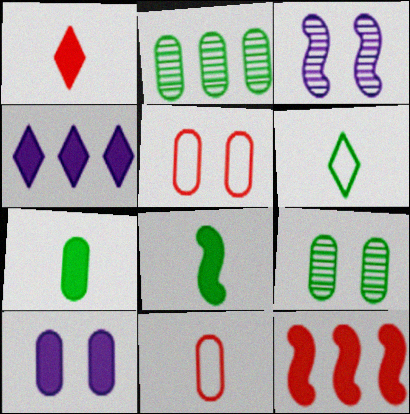[[2, 10, 11], 
[5, 9, 10]]